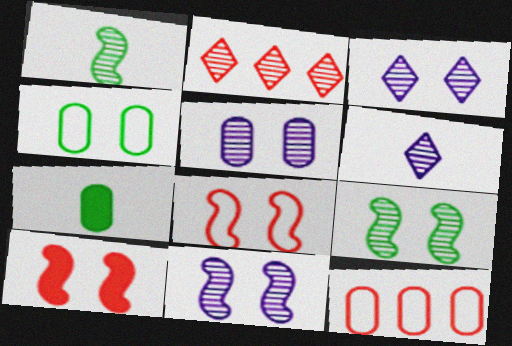[[1, 2, 5], 
[3, 4, 10], 
[3, 5, 11], 
[5, 7, 12]]